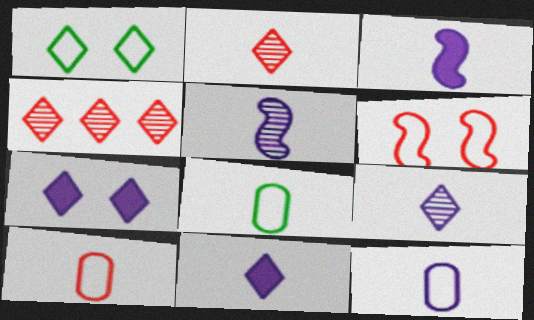[[1, 4, 11], 
[2, 3, 8], 
[3, 9, 12], 
[5, 11, 12], 
[8, 10, 12]]